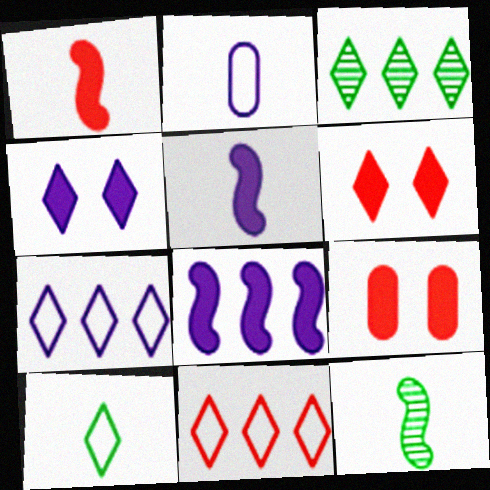[[7, 9, 12]]